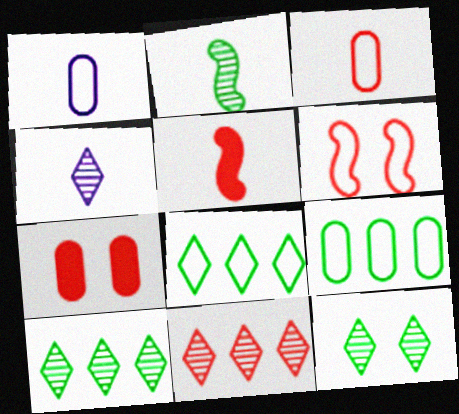[[1, 6, 8], 
[4, 11, 12]]